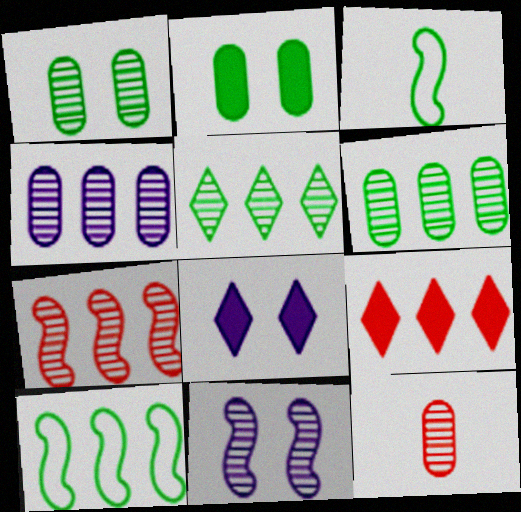[[1, 4, 12], 
[2, 3, 5], 
[4, 5, 7], 
[4, 9, 10], 
[5, 11, 12], 
[8, 10, 12]]